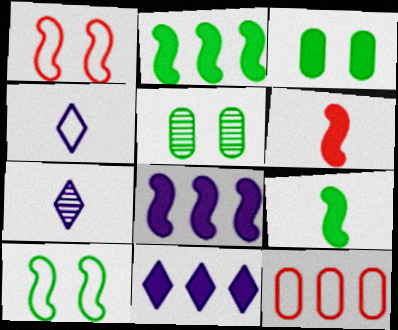[[3, 6, 11], 
[4, 10, 12]]